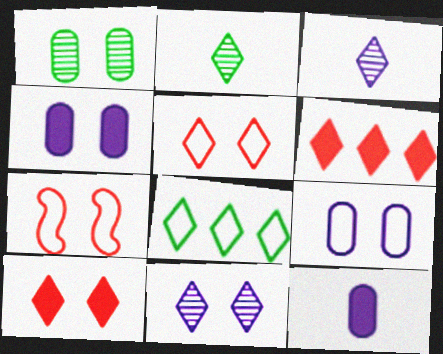[[3, 8, 10]]